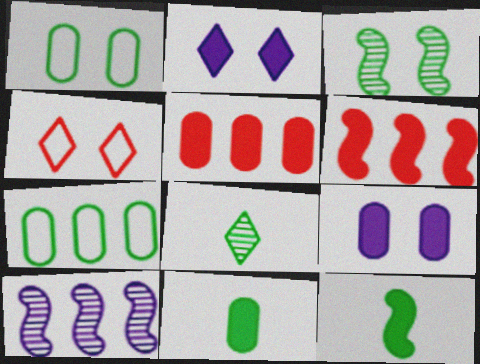[[2, 5, 12], 
[2, 6, 11], 
[3, 4, 9], 
[4, 10, 11], 
[5, 9, 11]]